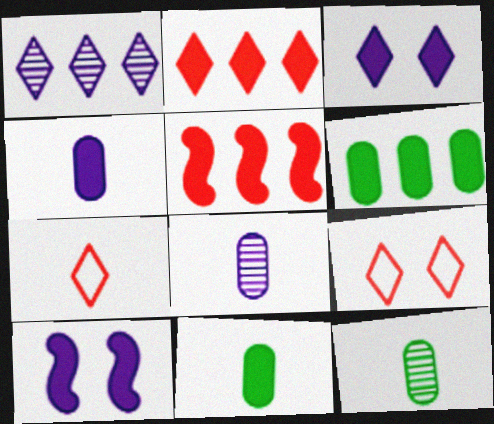[[2, 10, 11], 
[3, 5, 11]]